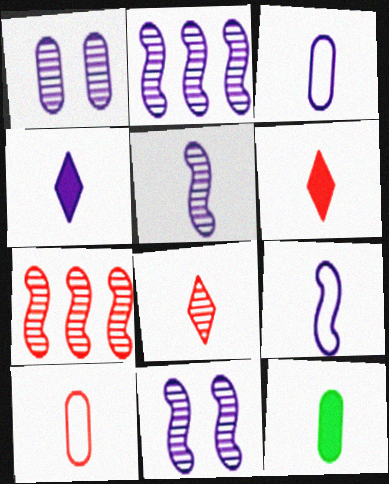[[2, 5, 11], 
[3, 4, 5], 
[8, 9, 12]]